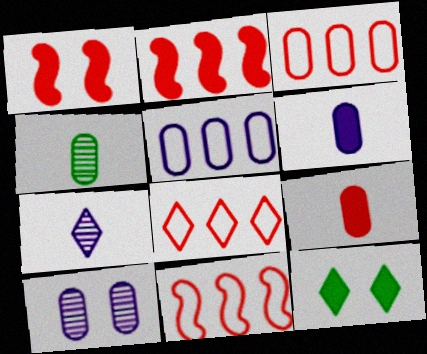[[2, 6, 12], 
[3, 8, 11], 
[5, 6, 10], 
[7, 8, 12]]